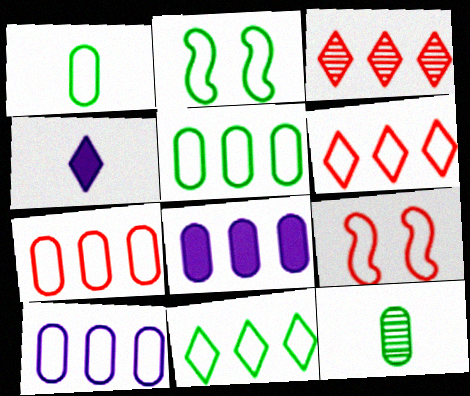[[1, 2, 11], 
[5, 7, 10]]